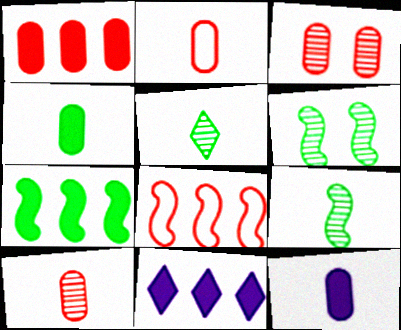[[1, 2, 3], 
[1, 7, 11], 
[2, 6, 11]]